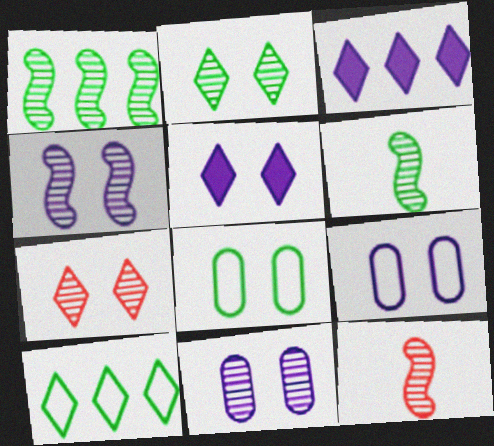[[1, 4, 12], 
[3, 8, 12], 
[4, 5, 9]]